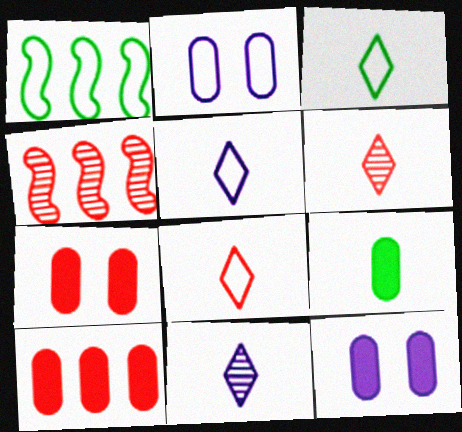[[1, 2, 8], 
[1, 6, 12], 
[1, 7, 11], 
[3, 4, 12], 
[3, 5, 8], 
[4, 7, 8], 
[9, 10, 12]]